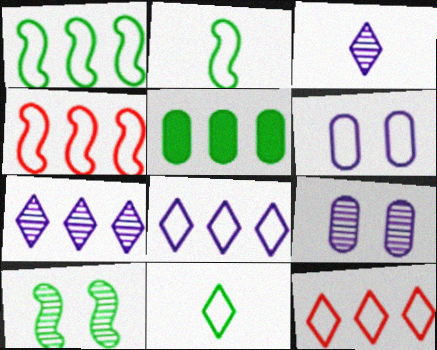[[2, 6, 12], 
[4, 5, 7], 
[4, 6, 11], 
[5, 10, 11]]